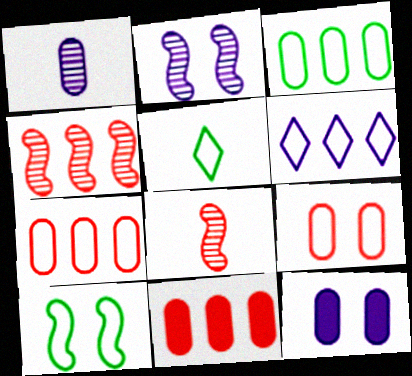[[2, 5, 11], 
[3, 5, 10], 
[4, 5, 12]]